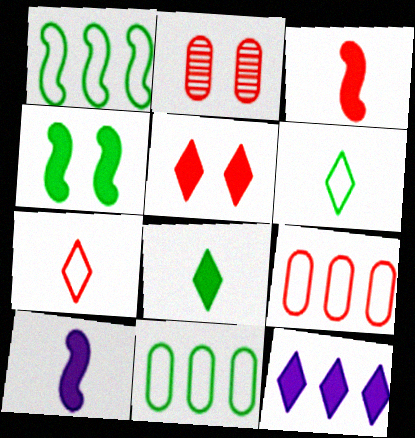[[5, 8, 12]]